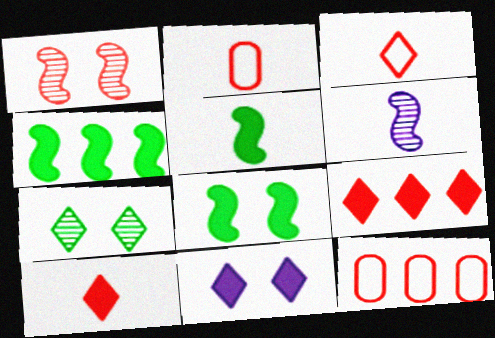[[1, 2, 9], 
[1, 10, 12], 
[4, 5, 8]]